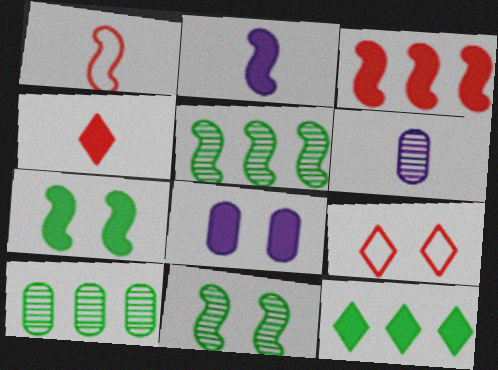[[2, 3, 7], 
[2, 9, 10], 
[8, 9, 11]]